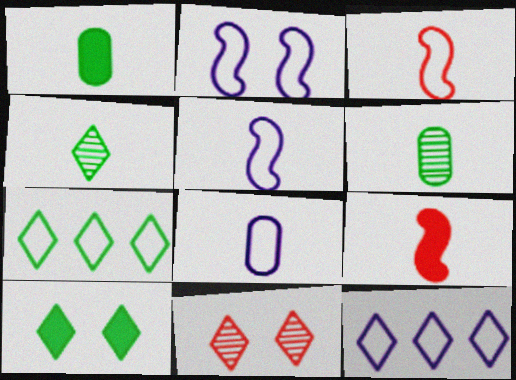[[2, 8, 12], 
[4, 7, 10], 
[4, 8, 9]]